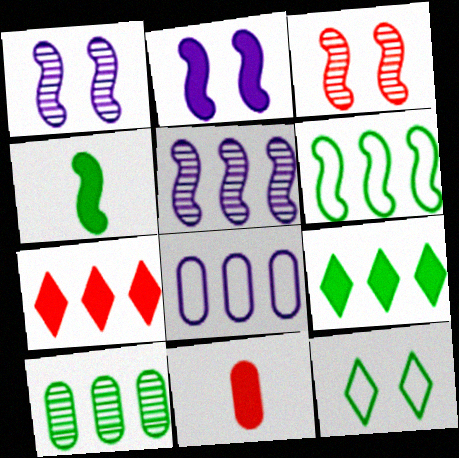[[2, 9, 11], 
[4, 10, 12], 
[5, 11, 12], 
[6, 9, 10]]